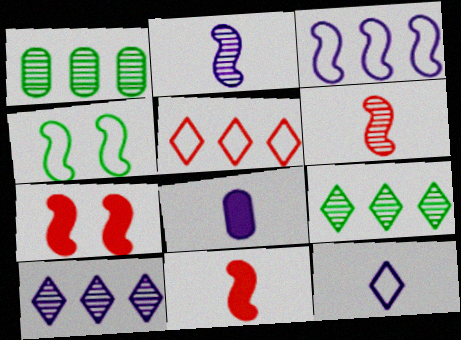[[1, 7, 12], 
[2, 8, 12]]